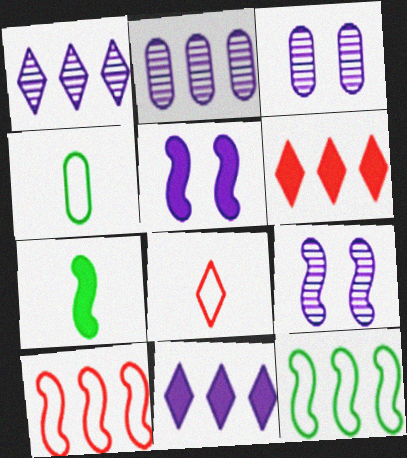[[2, 6, 12], 
[4, 6, 9], 
[7, 9, 10]]